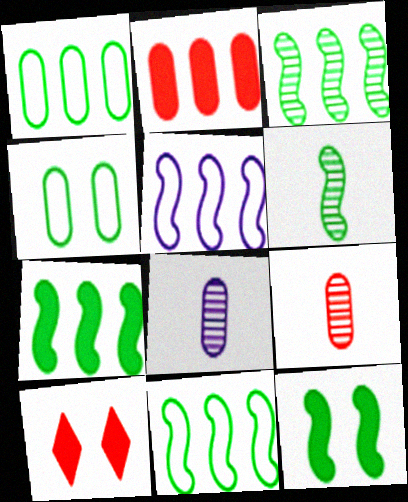[[2, 4, 8], 
[3, 7, 11], 
[6, 11, 12], 
[8, 10, 11]]